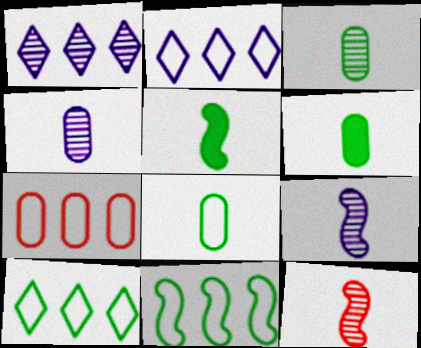[[2, 7, 11], 
[3, 6, 8]]